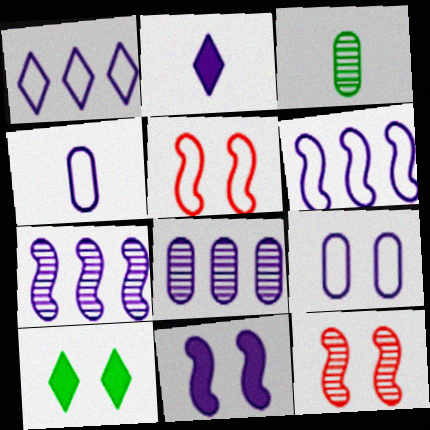[[2, 7, 9], 
[9, 10, 12]]